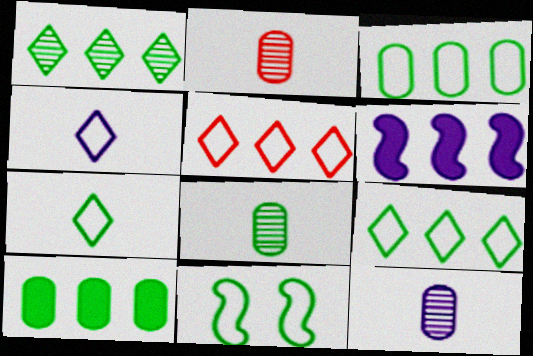[[2, 8, 12], 
[3, 7, 11]]